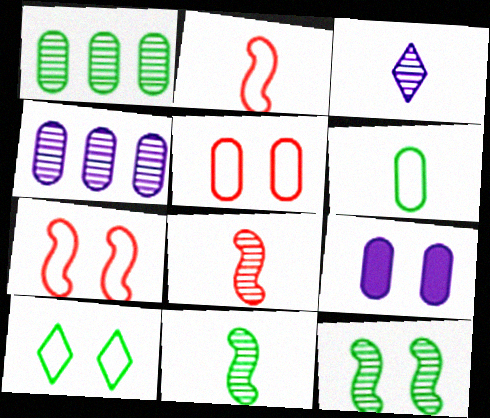[]